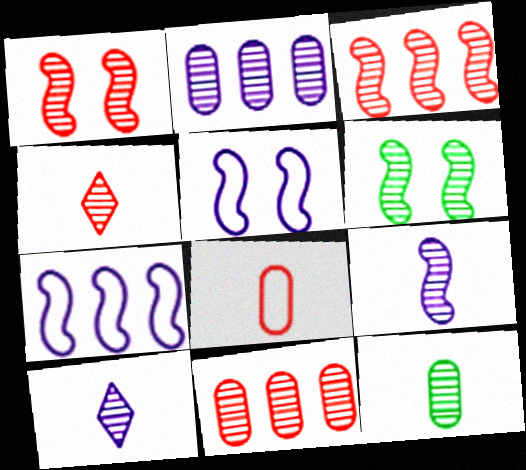[[1, 4, 11], 
[2, 4, 6], 
[3, 6, 9], 
[4, 9, 12], 
[6, 10, 11]]